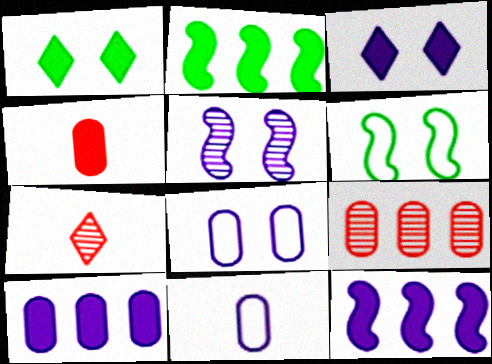[[1, 4, 12], 
[2, 3, 4], 
[2, 7, 8], 
[3, 5, 8], 
[6, 7, 10]]